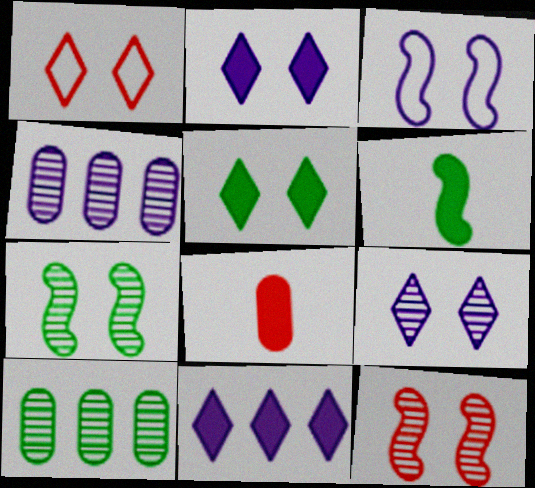[[1, 4, 6], 
[1, 5, 9]]